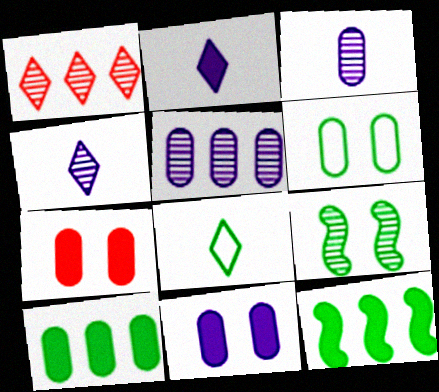[[1, 3, 9], 
[2, 7, 12], 
[8, 9, 10]]